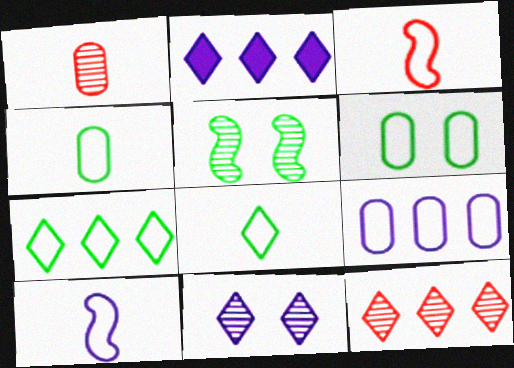[[2, 7, 12]]